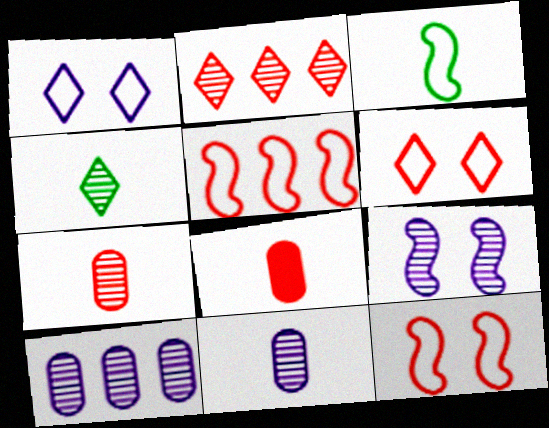[[2, 8, 12]]